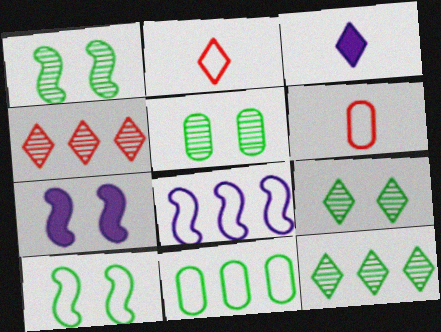[[1, 5, 9], 
[6, 7, 12]]